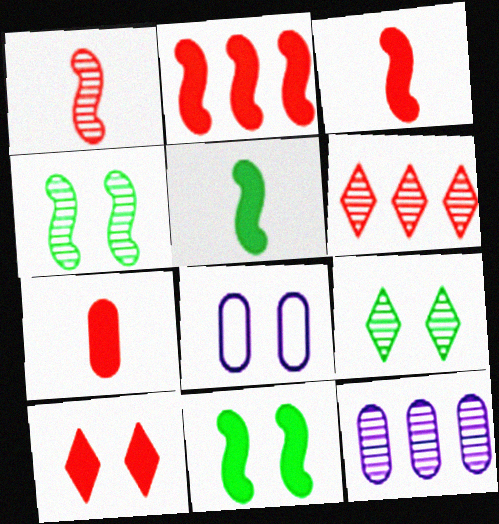[[1, 9, 12], 
[2, 7, 10], 
[4, 8, 10], 
[5, 6, 8]]